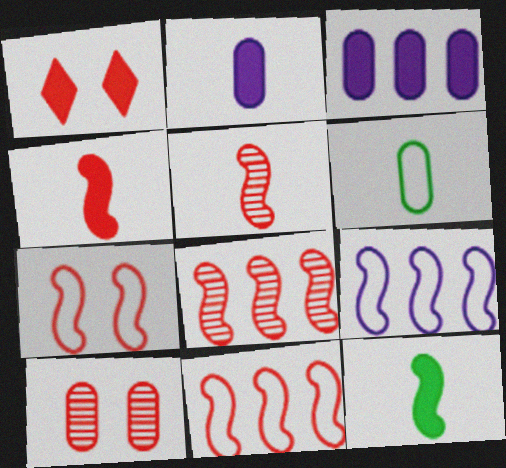[[1, 3, 12], 
[1, 7, 10], 
[3, 6, 10], 
[4, 7, 8]]